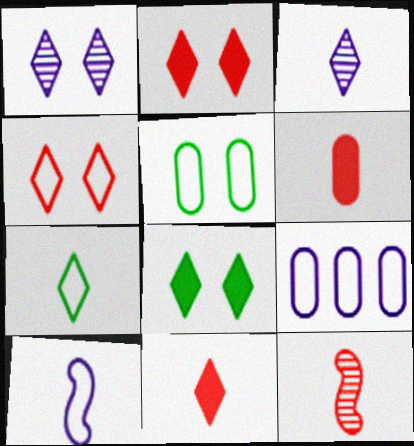[[1, 4, 8], 
[3, 7, 11], 
[8, 9, 12]]